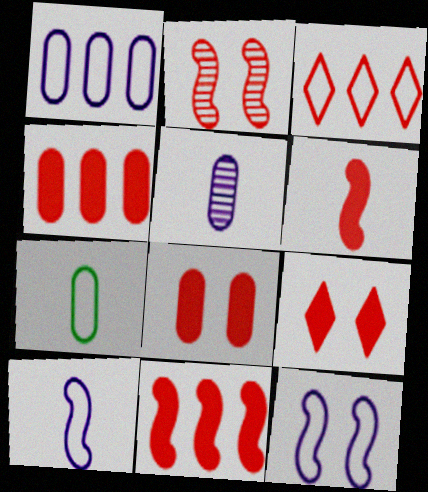[[3, 7, 12], 
[4, 6, 9]]